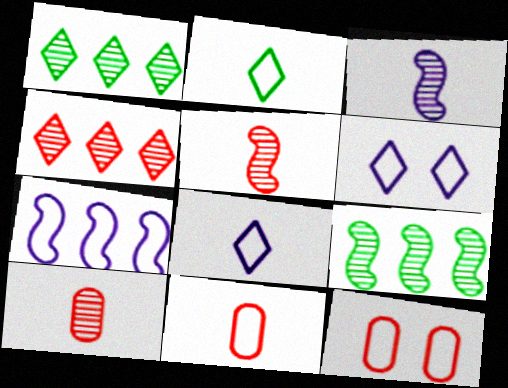[[2, 7, 12]]